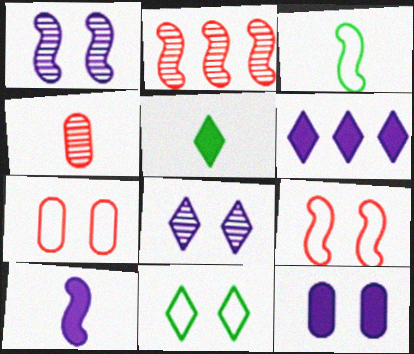[[6, 10, 12]]